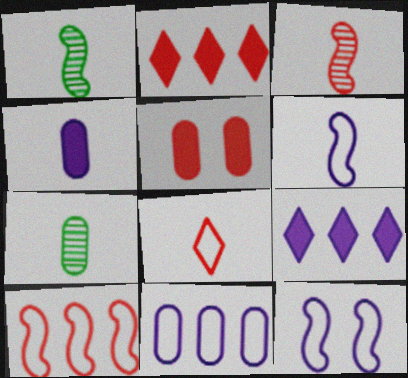[[1, 4, 8], 
[2, 7, 12], 
[5, 7, 11]]